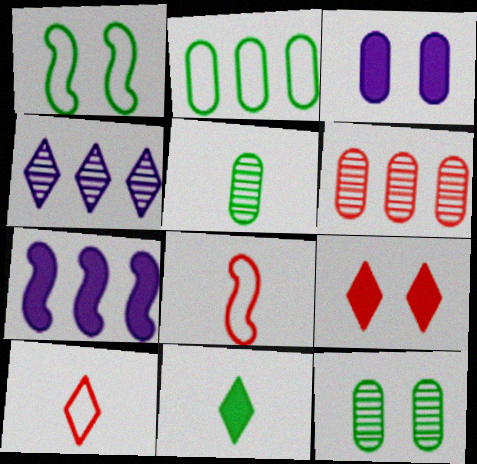[[6, 8, 9], 
[7, 10, 12]]